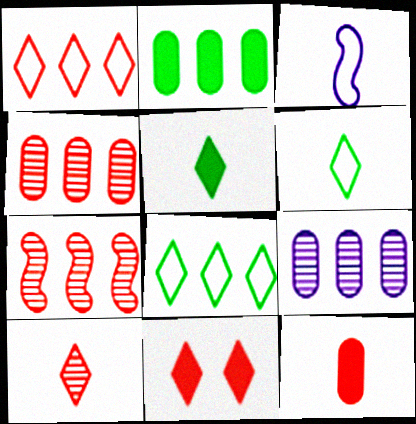[[1, 10, 11]]